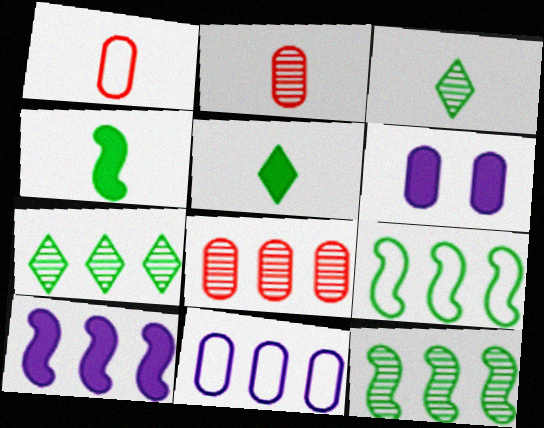[]